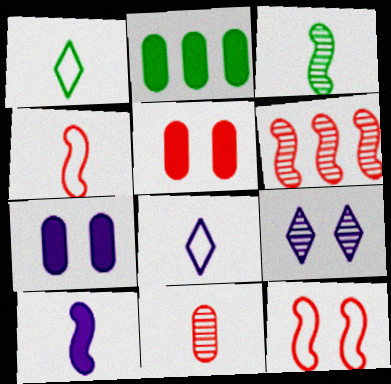[[1, 6, 7], 
[1, 10, 11], 
[2, 4, 9], 
[3, 4, 10]]